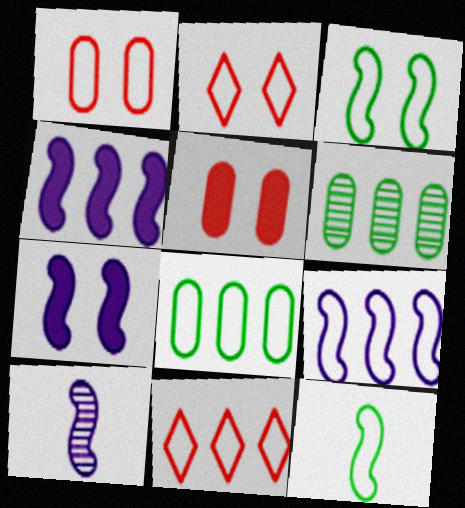[[4, 6, 11], 
[7, 9, 10], 
[8, 9, 11]]